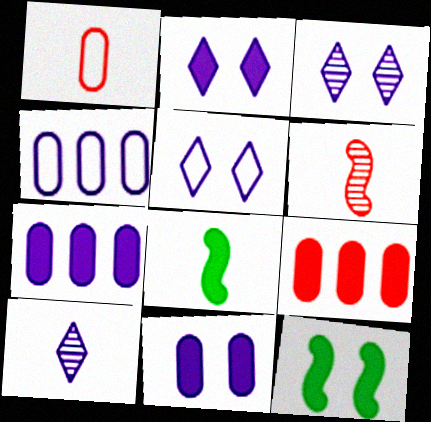[[1, 8, 10], 
[2, 3, 5], 
[2, 8, 9]]